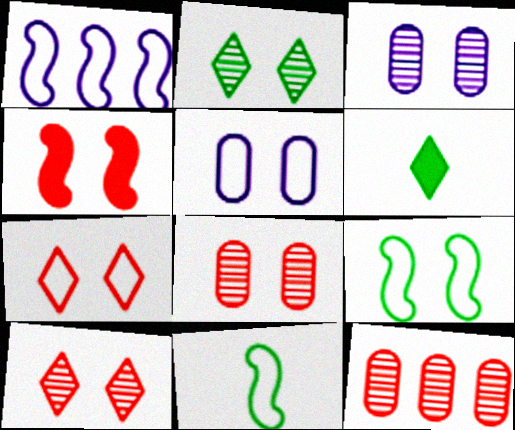[[1, 6, 8], 
[2, 4, 5], 
[4, 7, 8], 
[5, 7, 9]]